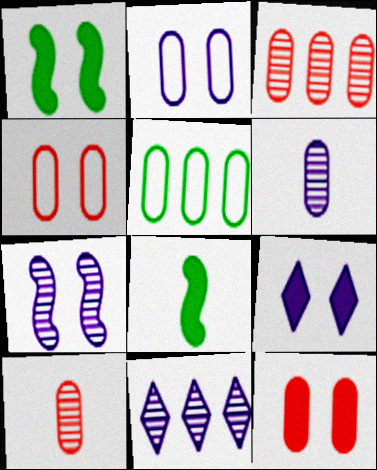[[1, 9, 12], 
[2, 7, 9], 
[4, 8, 11], 
[5, 6, 12], 
[6, 7, 11]]